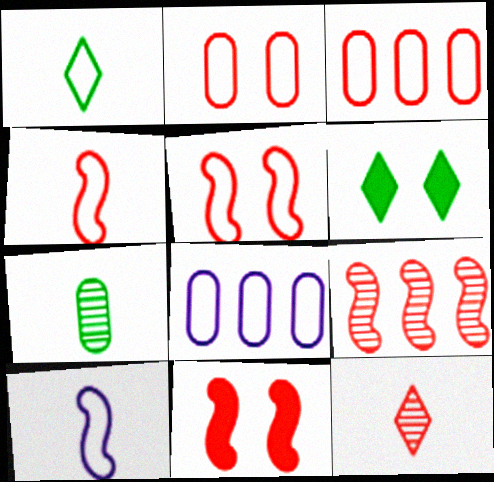[[1, 5, 8], 
[3, 11, 12], 
[4, 9, 11]]